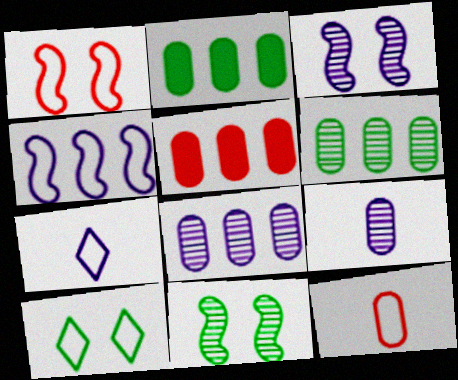[[4, 10, 12], 
[5, 7, 11]]